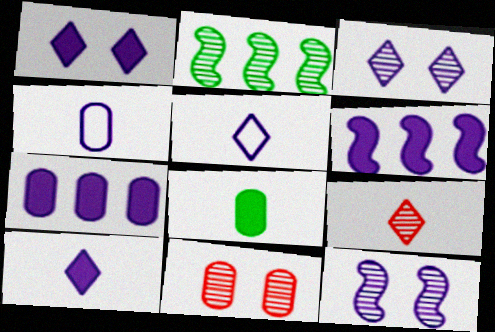[[3, 4, 6], 
[5, 7, 12]]